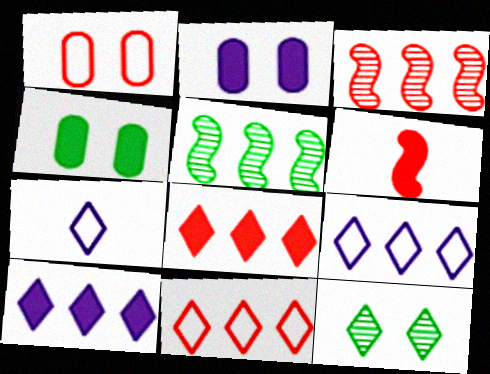[[3, 4, 7], 
[4, 6, 10], 
[7, 8, 12]]